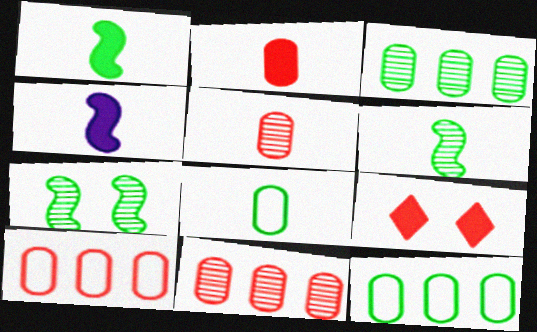[]